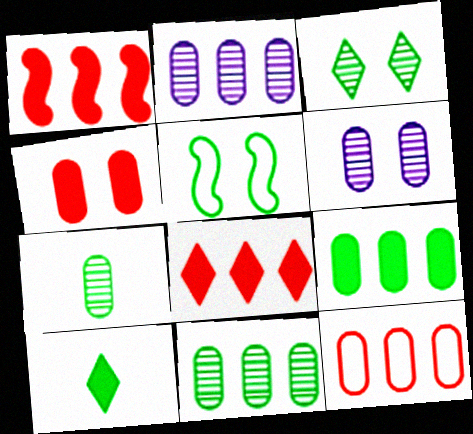[[2, 9, 12], 
[5, 10, 11]]